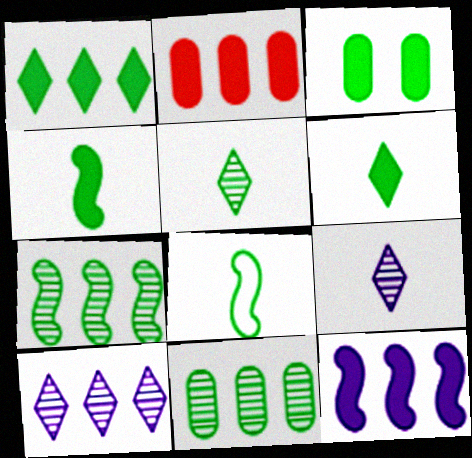[[1, 2, 12], 
[1, 3, 4]]